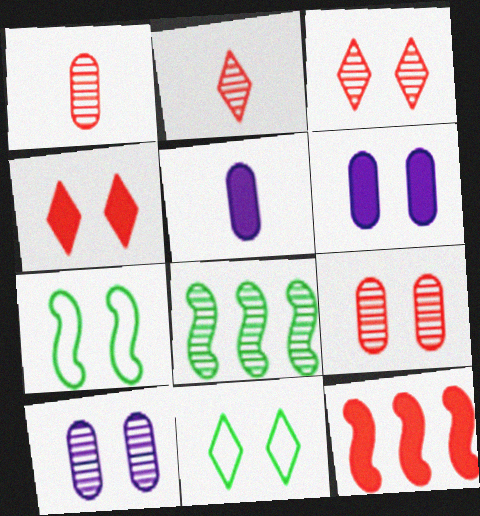[[2, 8, 10], 
[3, 6, 7], 
[4, 7, 10]]